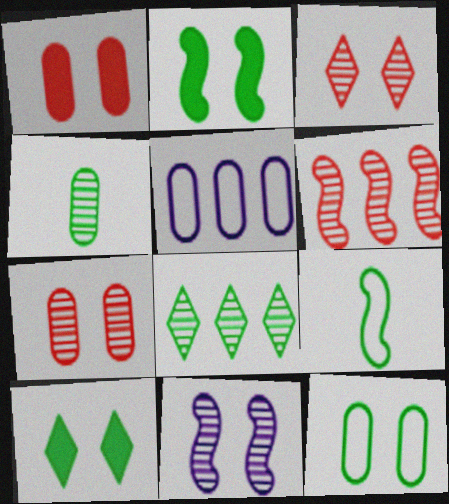[[1, 4, 5]]